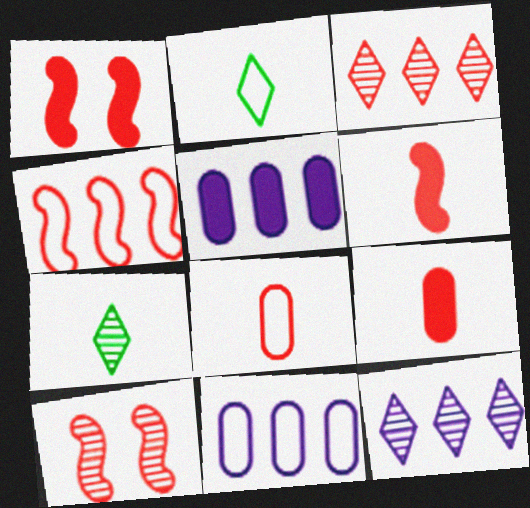[[1, 3, 8], 
[1, 7, 11], 
[2, 5, 10], 
[4, 6, 10]]